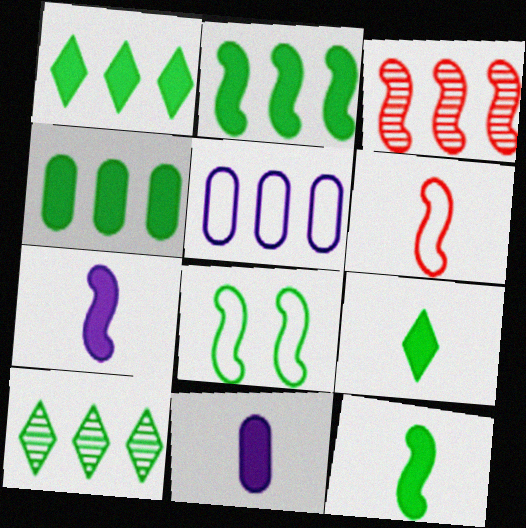[[1, 2, 4], 
[1, 3, 5], 
[3, 7, 8]]